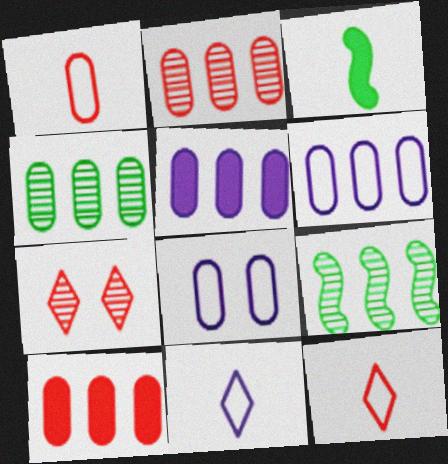[[3, 6, 7], 
[4, 6, 10]]